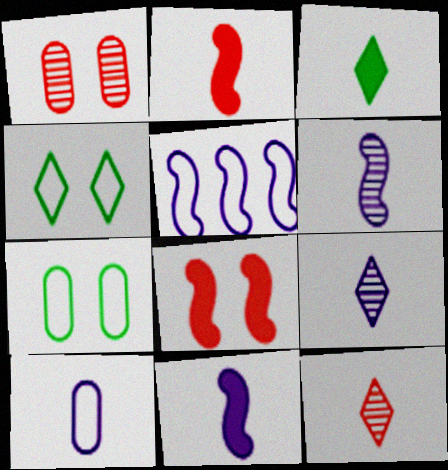[[1, 3, 5], 
[9, 10, 11]]